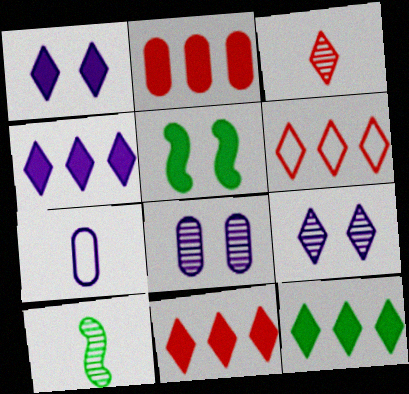[[4, 11, 12]]